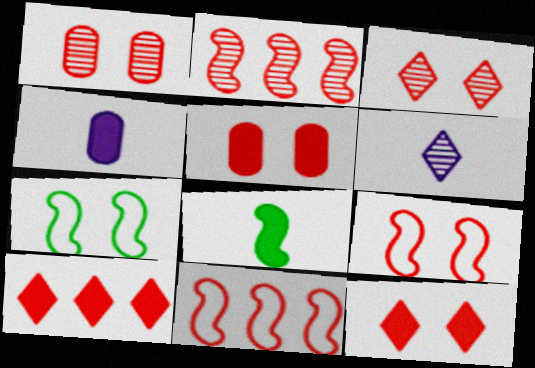[[1, 9, 12], 
[3, 5, 9]]